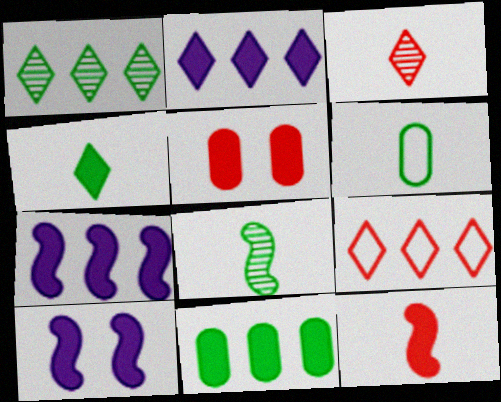[[1, 2, 9], 
[4, 5, 7], 
[4, 6, 8]]